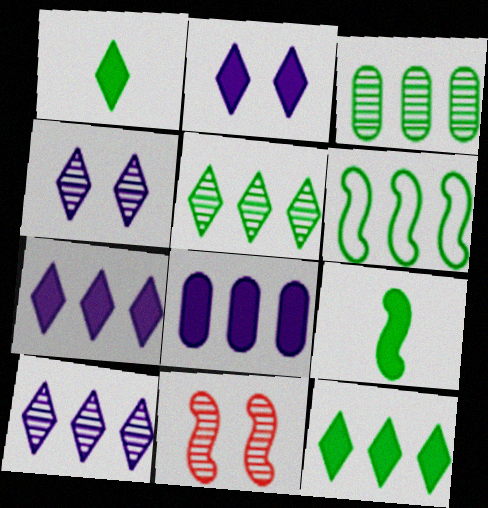[[3, 6, 12]]